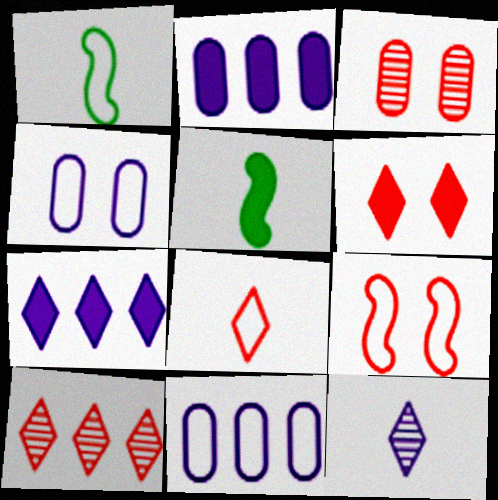[[1, 3, 7], 
[2, 5, 6], 
[3, 6, 9], 
[4, 5, 10], 
[6, 8, 10]]